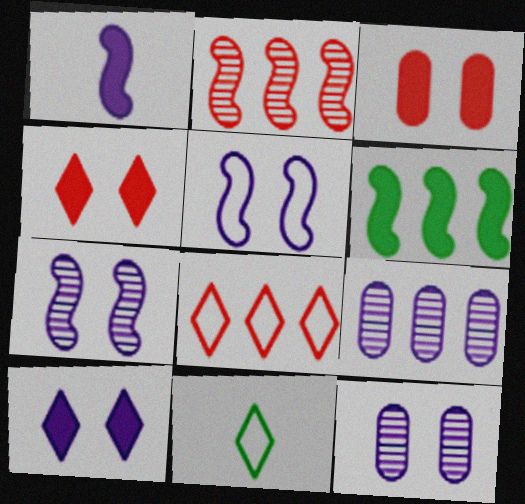[[5, 10, 12], 
[6, 8, 9]]